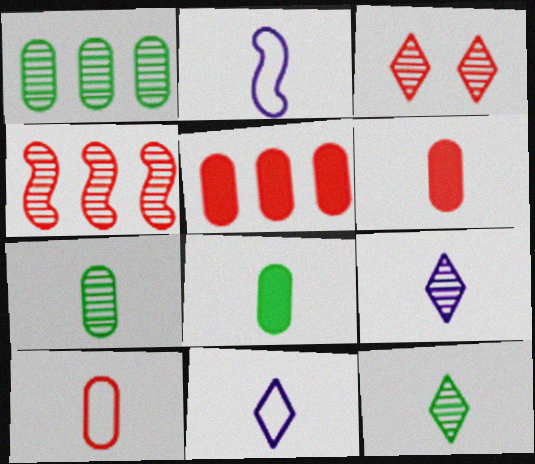[[2, 6, 12]]